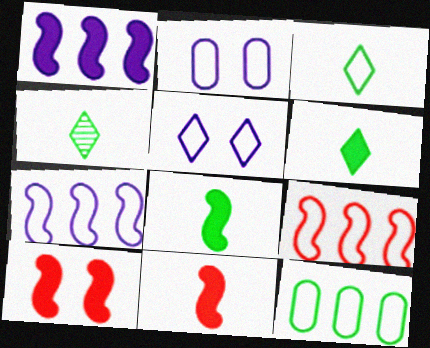[[1, 8, 10], 
[2, 3, 9], 
[3, 4, 6]]